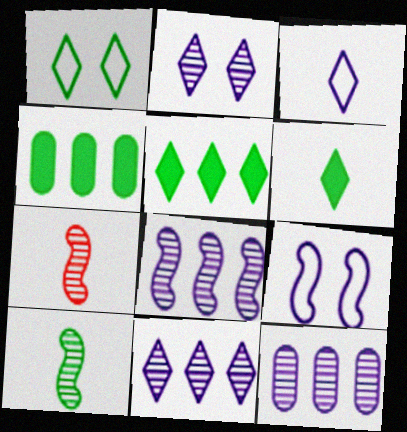[[1, 4, 10], 
[8, 11, 12]]